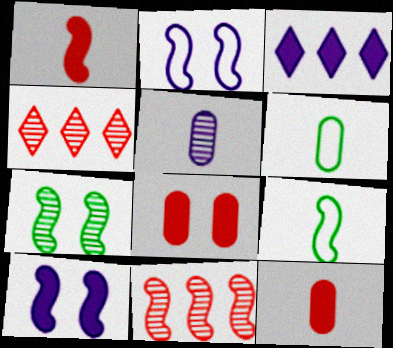[[2, 3, 5], 
[4, 5, 7], 
[4, 6, 10], 
[5, 6, 12], 
[9, 10, 11]]